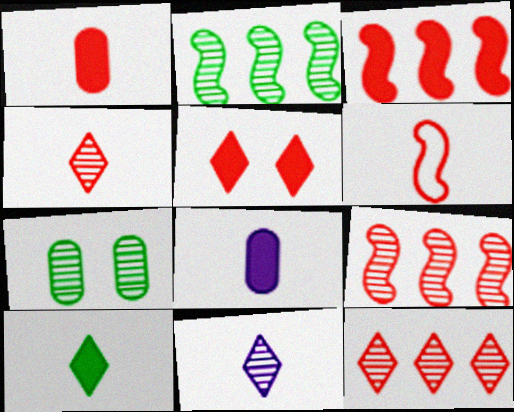[[1, 3, 5], 
[1, 4, 6], 
[7, 9, 11]]